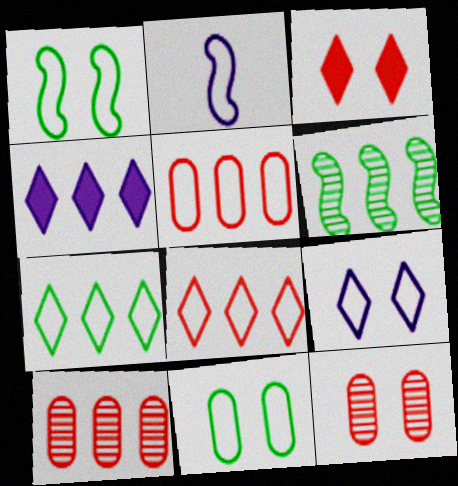[[2, 8, 11], 
[4, 5, 6]]